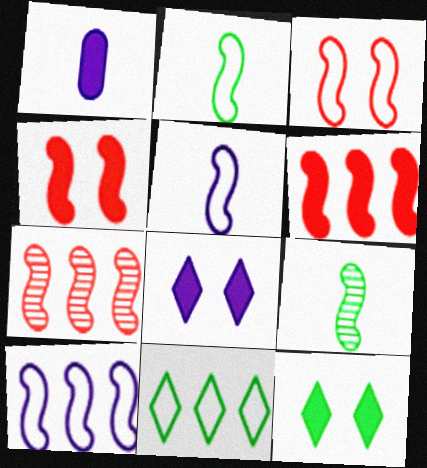[[1, 6, 12], 
[2, 3, 10], 
[4, 9, 10]]